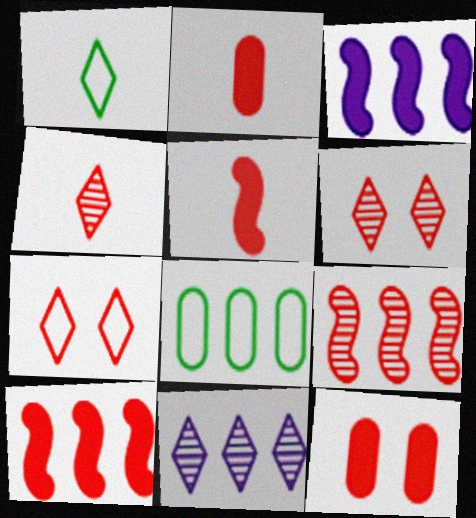[[2, 7, 9], 
[8, 10, 11]]